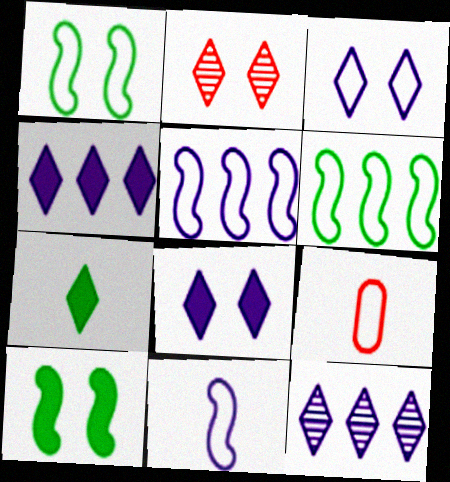[[3, 6, 9], 
[9, 10, 12]]